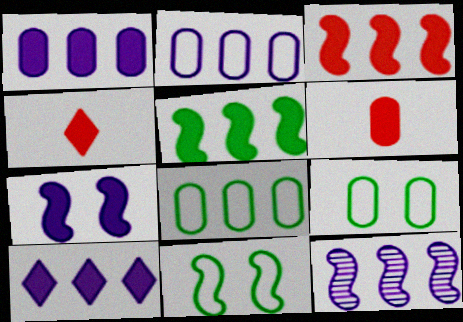[[2, 10, 12], 
[4, 9, 12]]